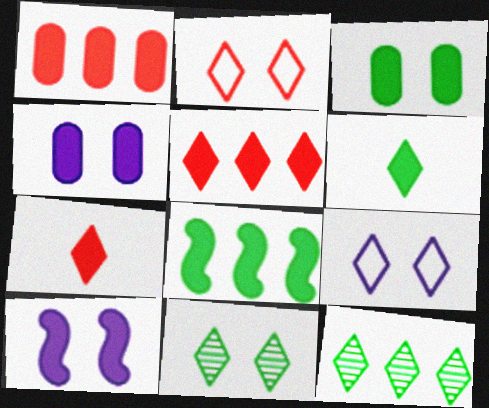[[1, 6, 10], 
[3, 6, 8], 
[4, 7, 8], 
[7, 9, 12]]